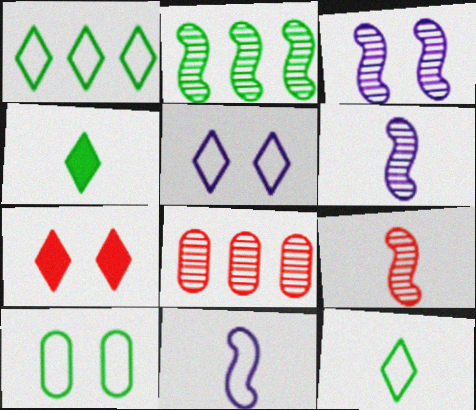[[2, 3, 9], 
[2, 4, 10], 
[3, 7, 10]]